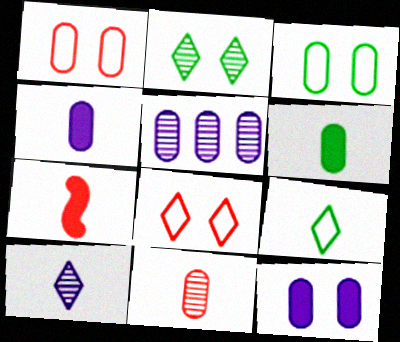[[1, 5, 6]]